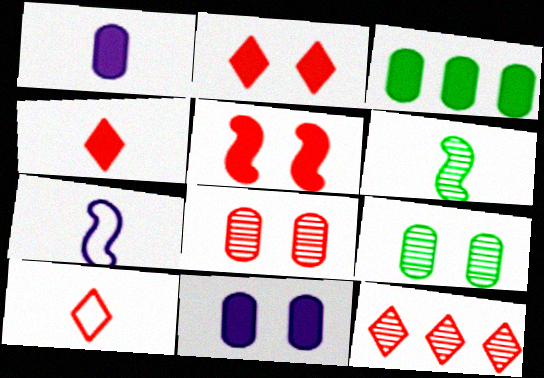[[1, 6, 10], 
[2, 10, 12]]